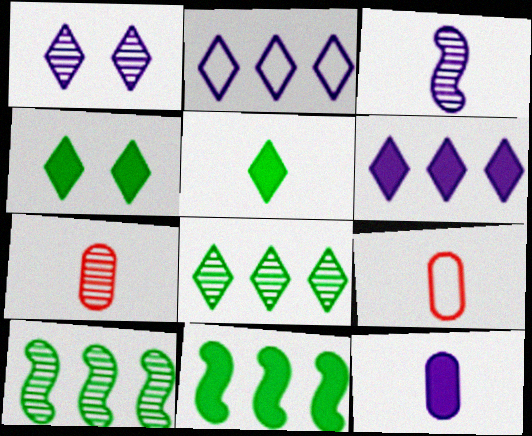[[1, 7, 10], 
[1, 9, 11], 
[3, 5, 9]]